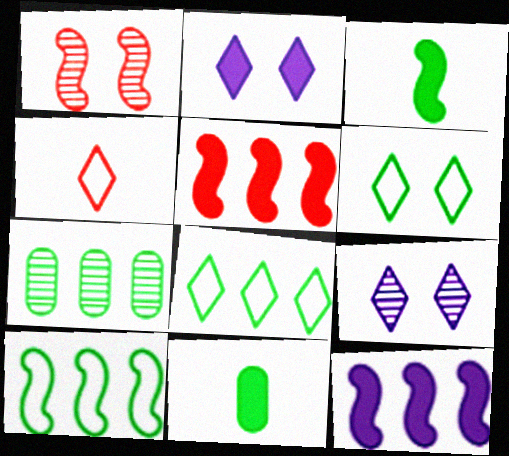[[2, 5, 11], 
[3, 6, 7]]